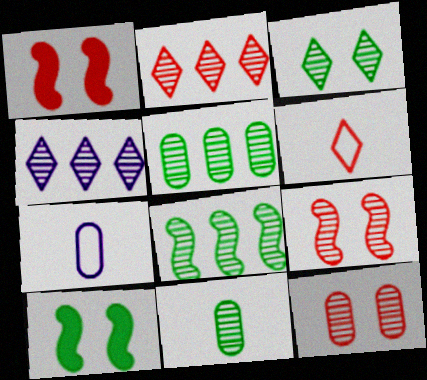[[2, 7, 10], 
[3, 8, 11], 
[4, 9, 11]]